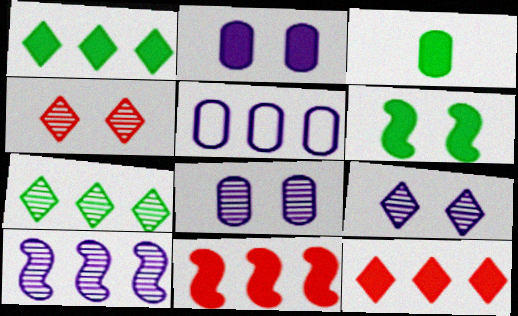[[1, 3, 6], 
[5, 7, 11]]